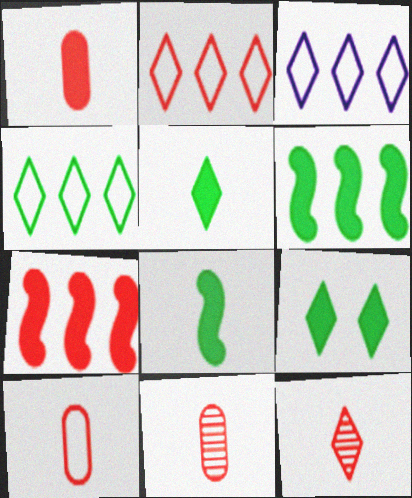[[1, 10, 11], 
[2, 3, 4], 
[3, 9, 12]]